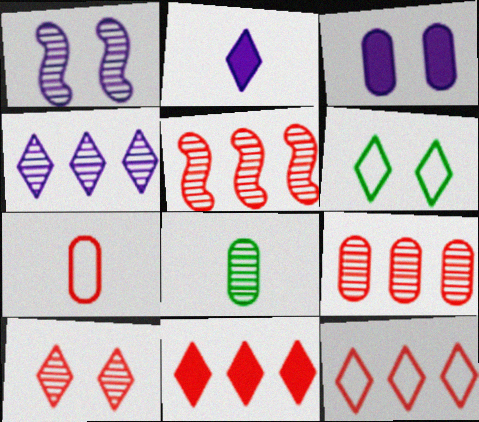[]